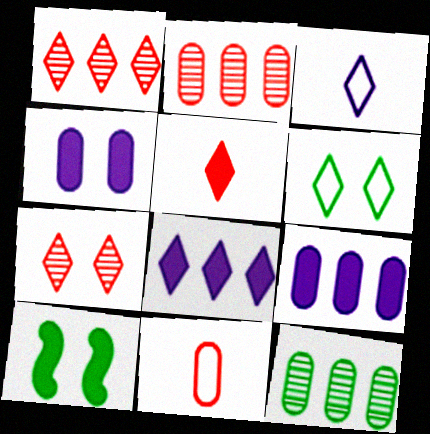[[2, 3, 10], 
[4, 11, 12], 
[5, 9, 10]]